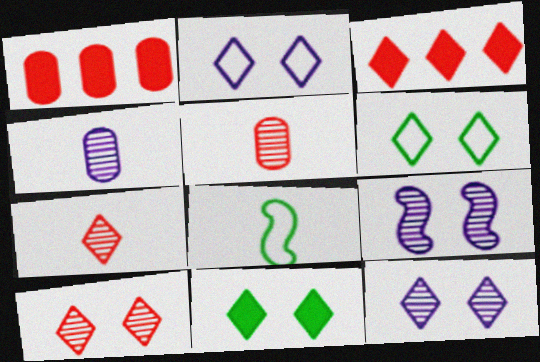[[1, 8, 12], 
[2, 10, 11]]